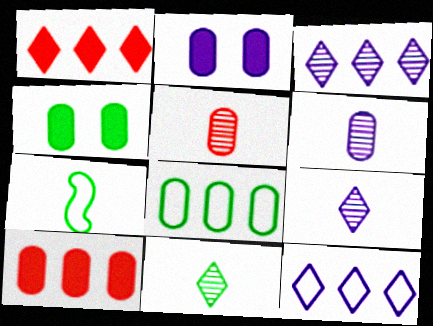[[2, 5, 8]]